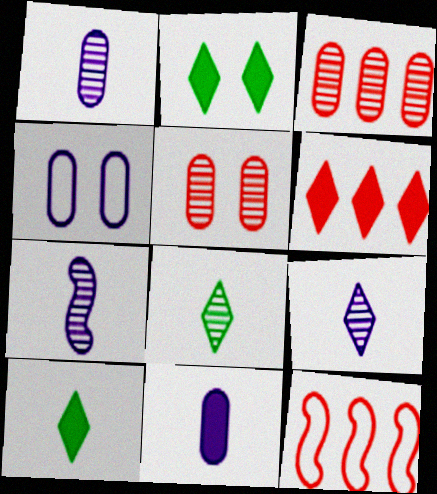[[1, 2, 12], 
[1, 7, 9], 
[3, 6, 12]]